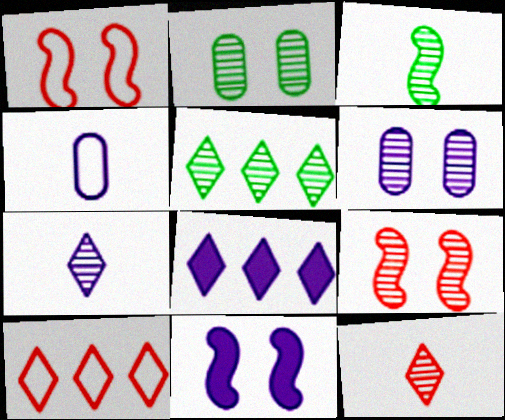[[2, 3, 5], 
[5, 8, 10]]